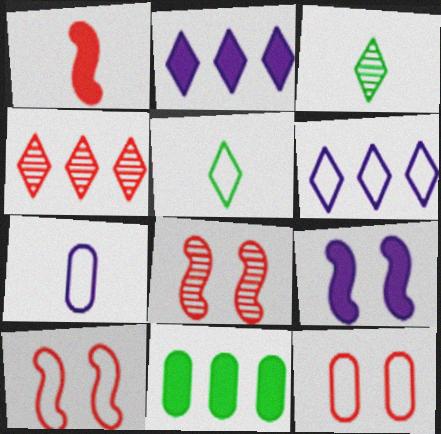[[1, 3, 7], 
[1, 4, 12]]